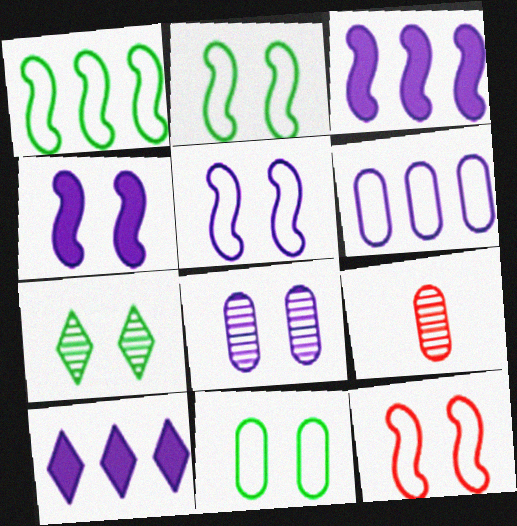[[2, 5, 12], 
[2, 9, 10]]